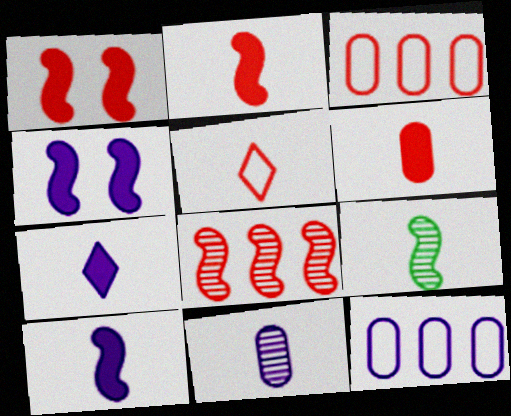[]